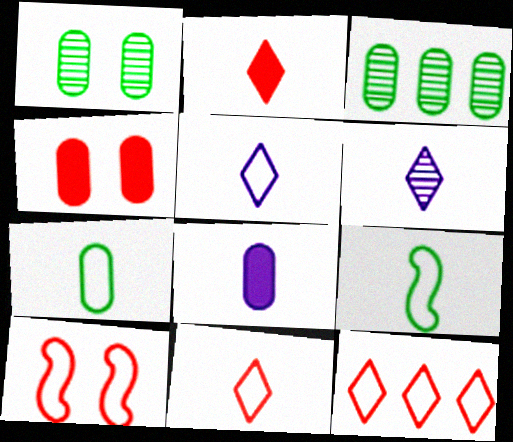[]